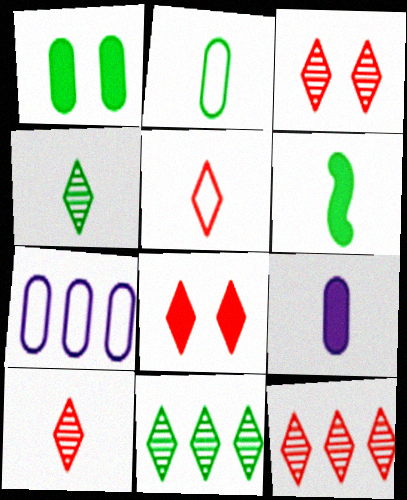[[2, 4, 6], 
[3, 6, 7], 
[3, 10, 12], 
[5, 8, 12]]